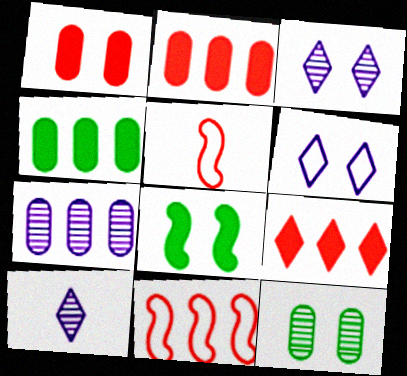[[3, 4, 5]]